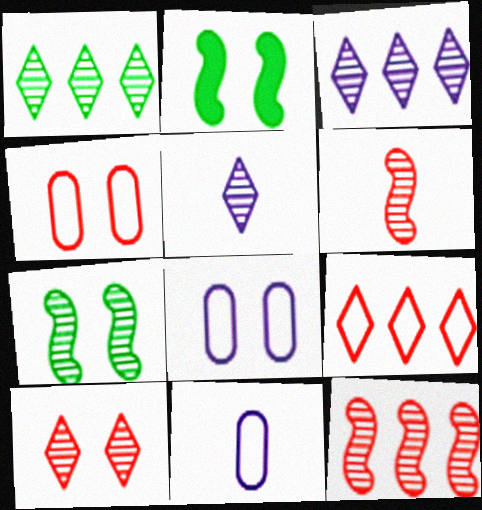[[1, 5, 10], 
[2, 8, 10]]